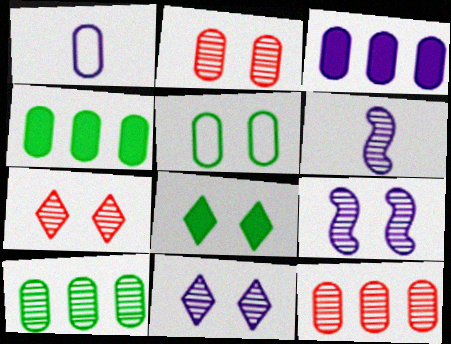[[1, 2, 4], 
[6, 7, 10]]